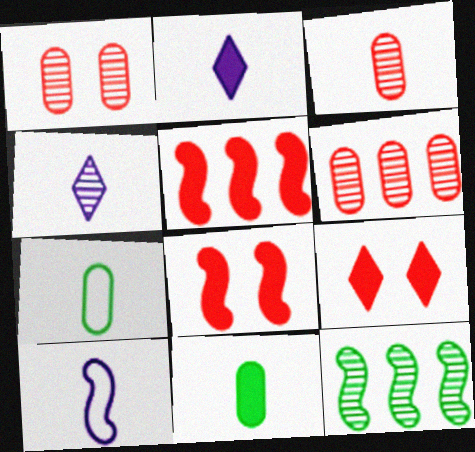[[1, 3, 6], 
[1, 4, 12], 
[8, 10, 12]]